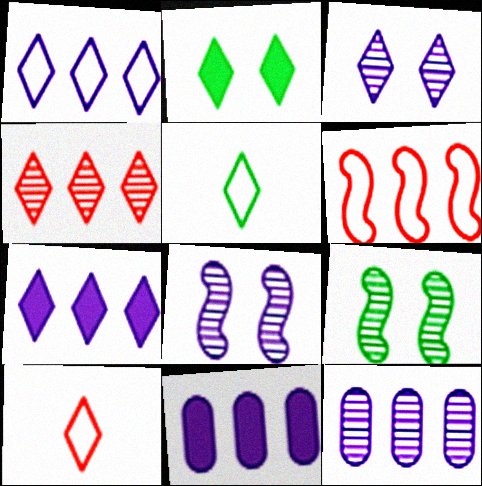[[9, 10, 11]]